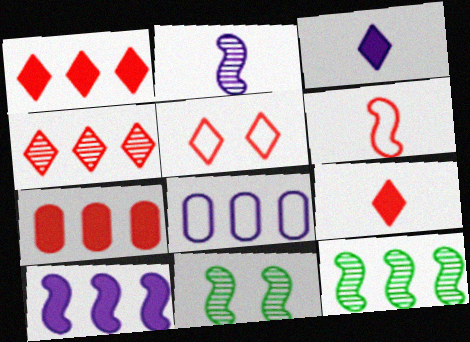[[1, 8, 12], 
[4, 5, 9], 
[6, 10, 11], 
[8, 9, 11]]